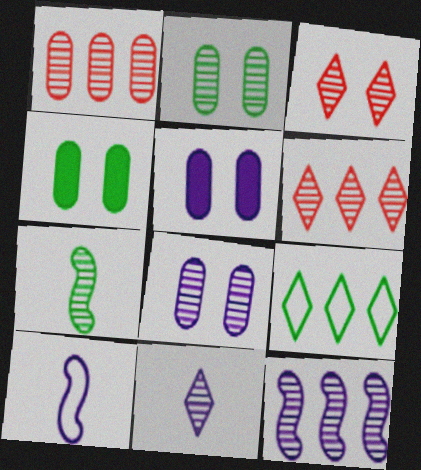[[4, 6, 10], 
[4, 7, 9], 
[6, 7, 8], 
[8, 11, 12]]